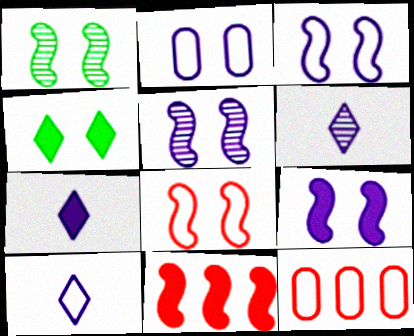[[1, 7, 12], 
[1, 8, 9], 
[3, 5, 9], 
[6, 7, 10]]